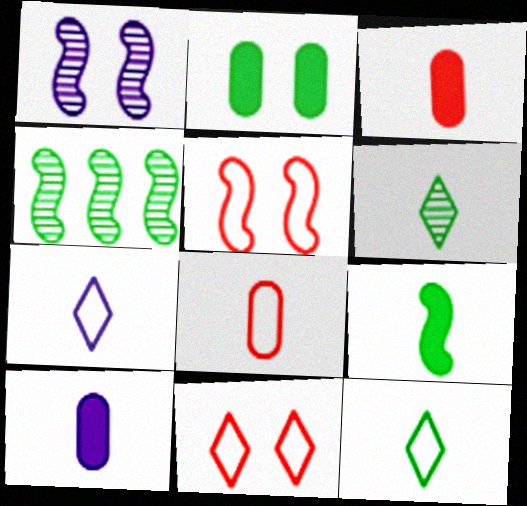[[1, 2, 11], 
[2, 4, 12], 
[4, 10, 11]]